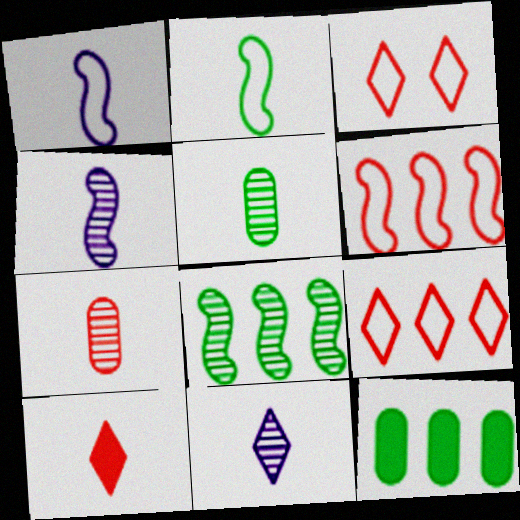[[1, 5, 10], 
[3, 4, 12]]